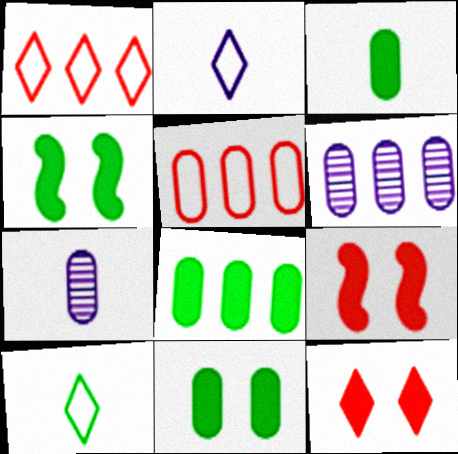[[1, 4, 7], 
[3, 8, 11], 
[5, 6, 8], 
[5, 7, 11], 
[6, 9, 10]]